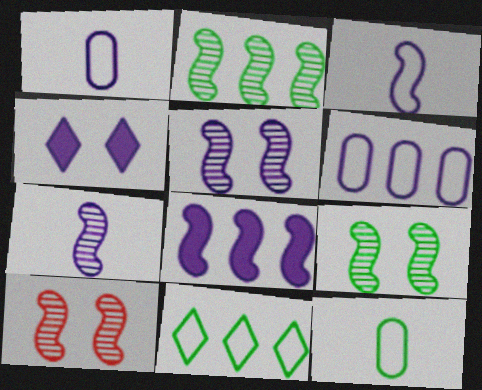[[2, 7, 10], 
[3, 5, 8], 
[4, 6, 7], 
[5, 9, 10]]